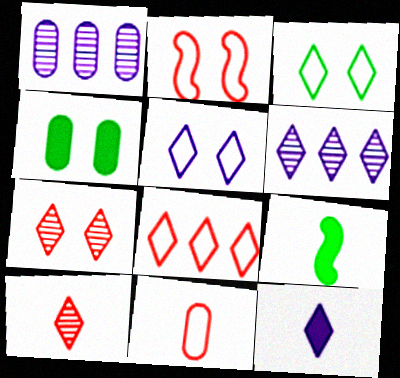[[1, 4, 11], 
[2, 8, 11], 
[5, 6, 12]]